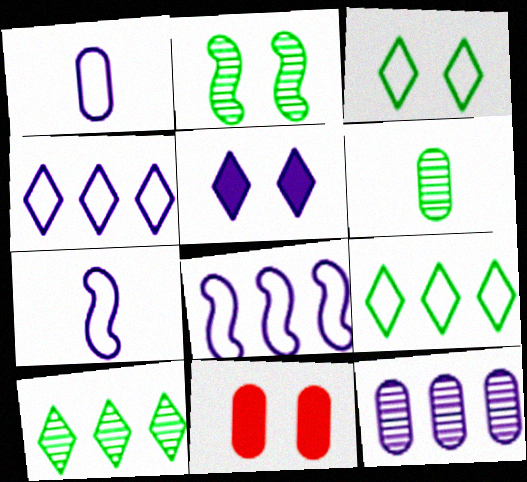[[2, 6, 10], 
[5, 7, 12], 
[7, 10, 11]]